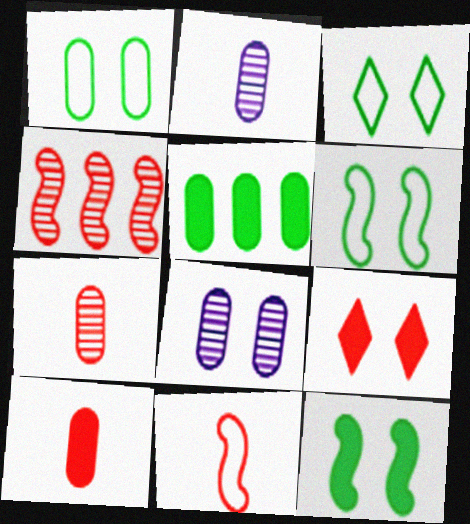[[1, 3, 6], 
[6, 8, 9]]